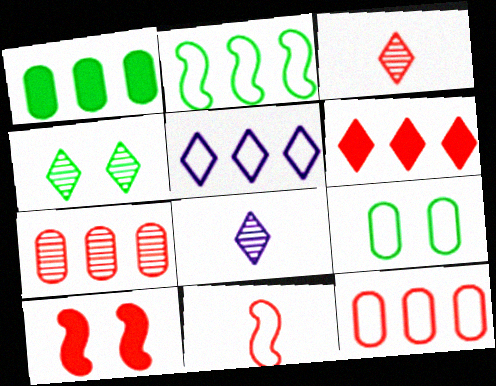[[2, 5, 12], 
[3, 10, 12], 
[5, 9, 11]]